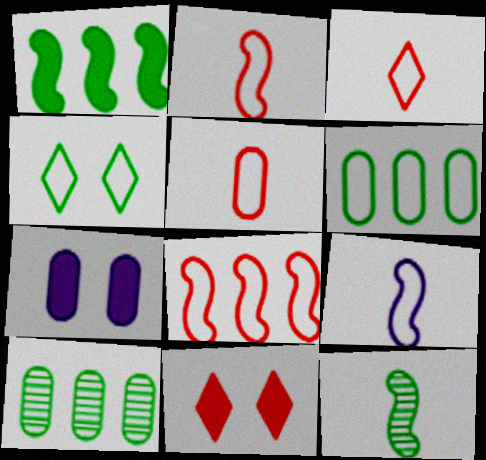[[2, 3, 5], 
[5, 7, 10], 
[9, 10, 11]]